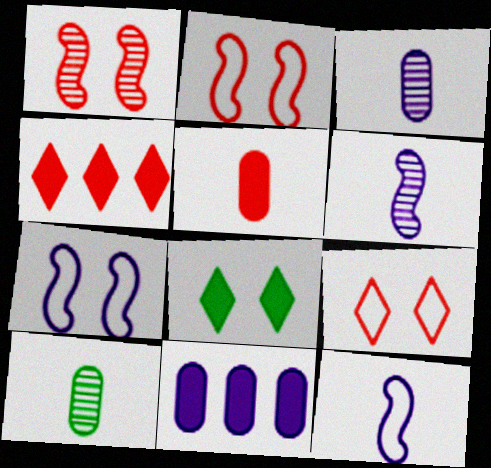[[4, 7, 10]]